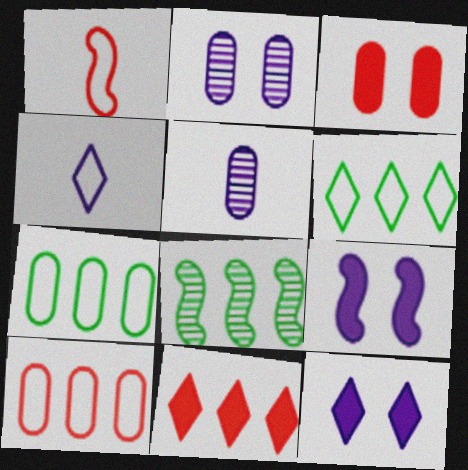[[1, 8, 9], 
[3, 4, 8], 
[3, 5, 7]]